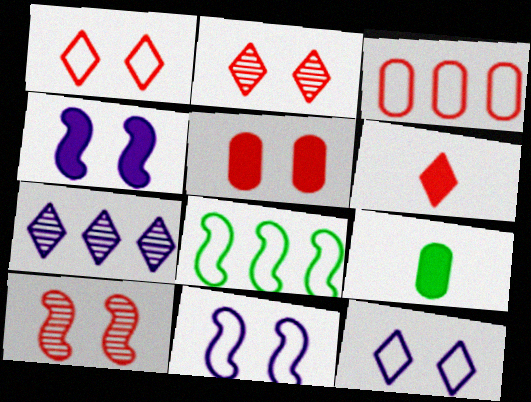[[1, 5, 10], 
[3, 6, 10]]